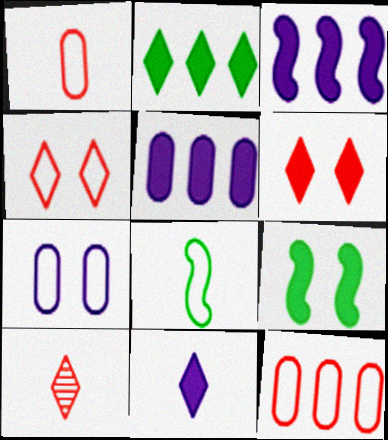[[2, 6, 11]]